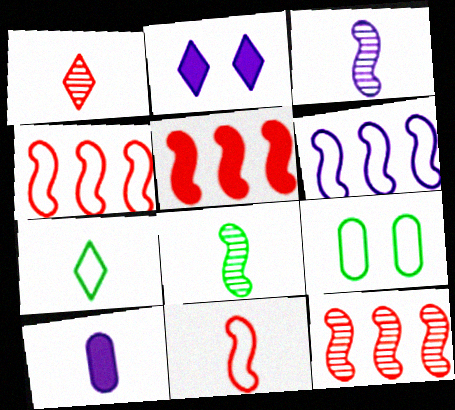[[4, 5, 12]]